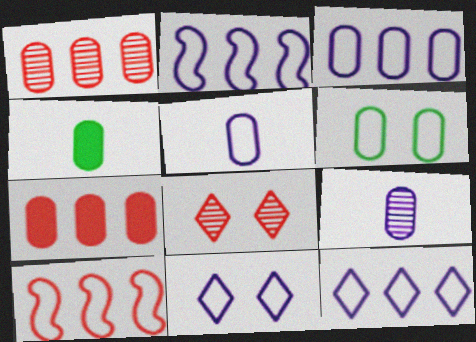[[2, 3, 12], 
[2, 4, 8], 
[2, 5, 11], 
[6, 7, 9]]